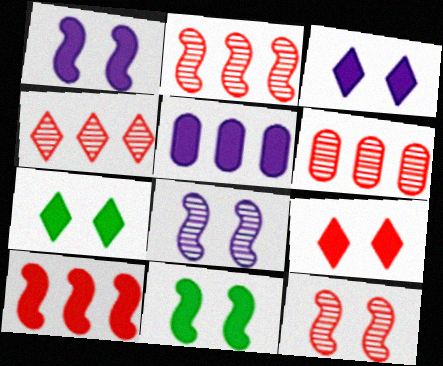[[2, 4, 6], 
[3, 7, 9]]